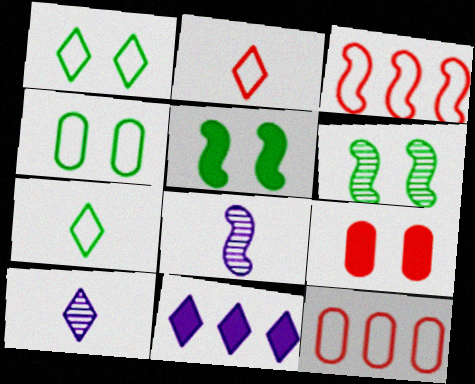[[3, 5, 8], 
[5, 10, 12]]